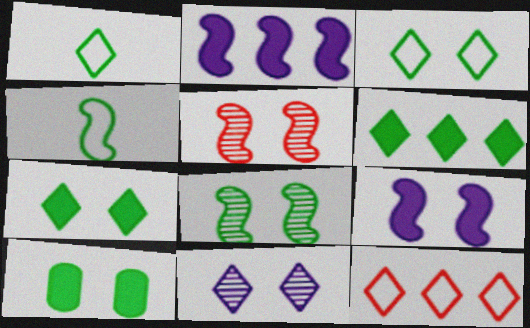[[2, 4, 5], 
[3, 8, 10]]